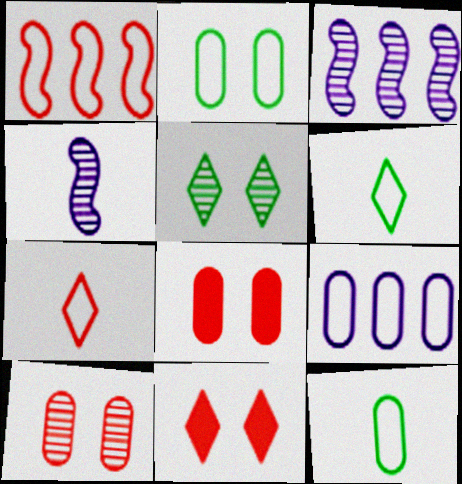[[3, 6, 8], 
[3, 11, 12]]